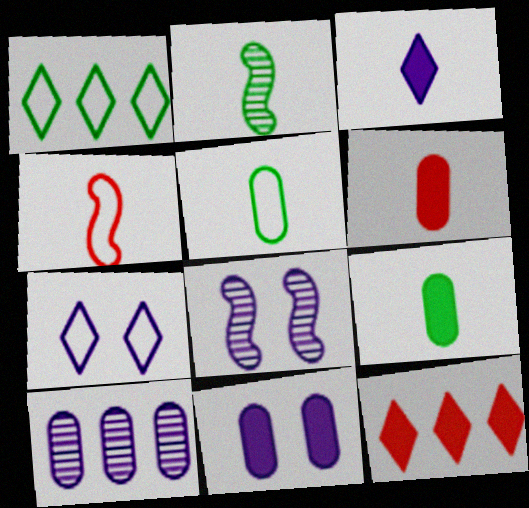[[1, 6, 8], 
[5, 8, 12], 
[7, 8, 11]]